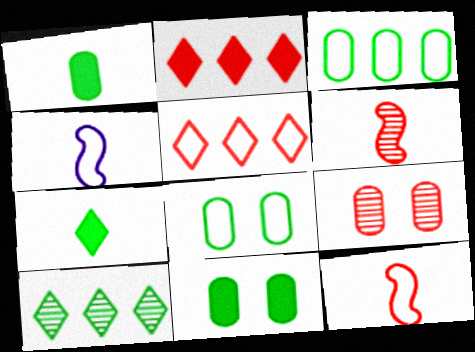[[2, 9, 12], 
[4, 5, 8]]